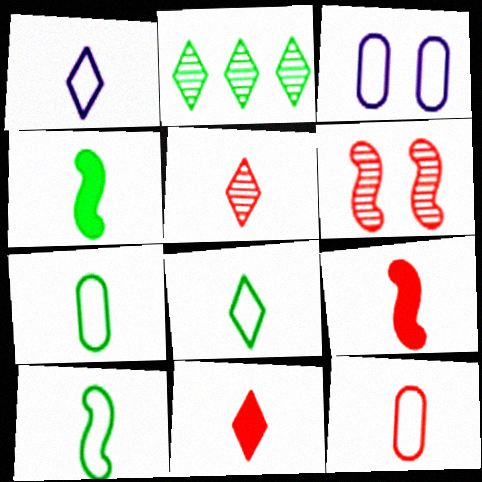[[1, 10, 12], 
[2, 3, 9], 
[5, 9, 12], 
[7, 8, 10]]